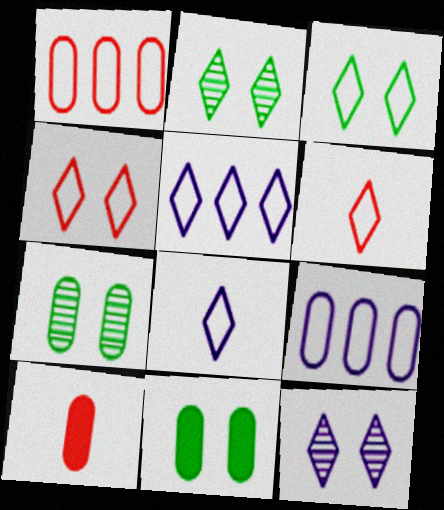[[3, 5, 6], 
[7, 9, 10]]